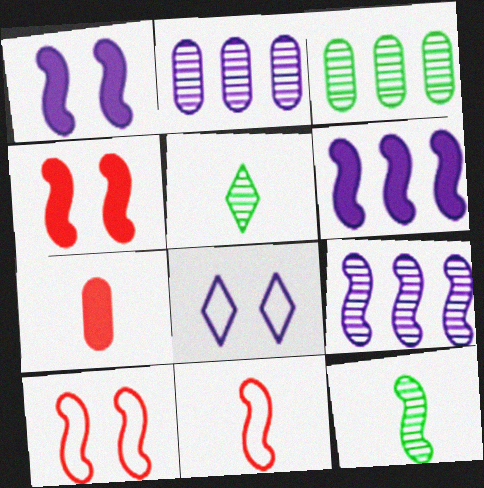[[6, 10, 12]]